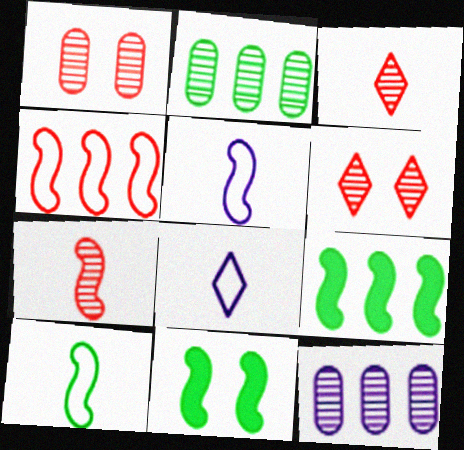[[1, 8, 9]]